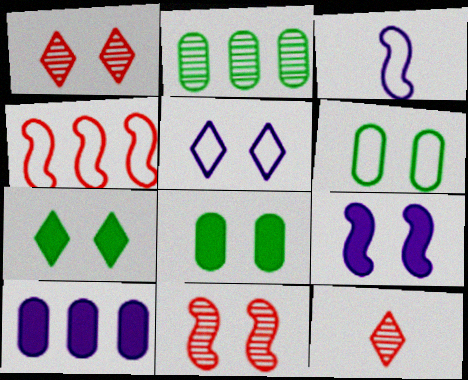[[1, 5, 7], 
[1, 6, 9], 
[5, 8, 11]]